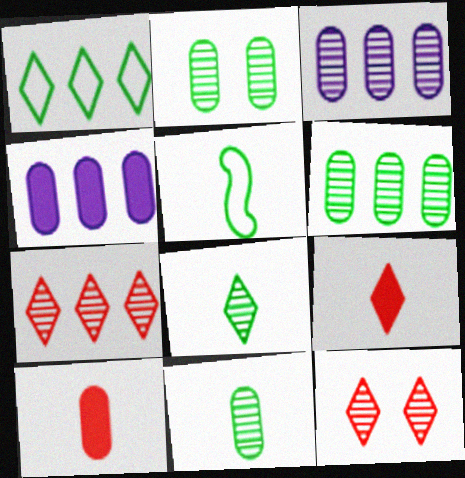[[2, 6, 11], 
[4, 5, 12]]